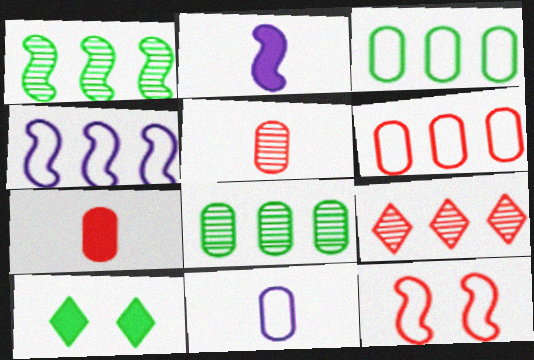[[1, 2, 12], 
[4, 5, 10], 
[7, 9, 12]]